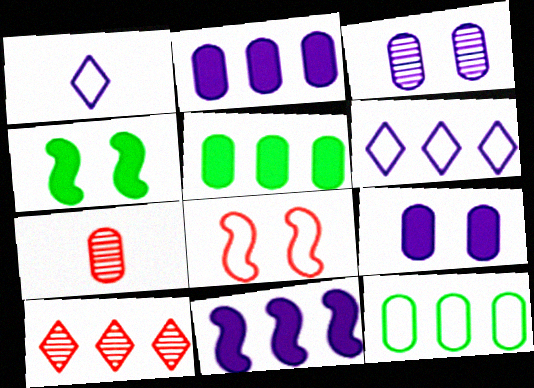[[1, 3, 11], 
[1, 8, 12], 
[4, 6, 7], 
[7, 9, 12], 
[10, 11, 12]]